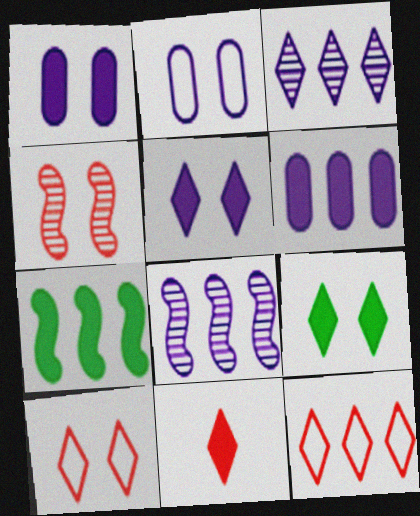[[1, 7, 11], 
[2, 4, 9]]